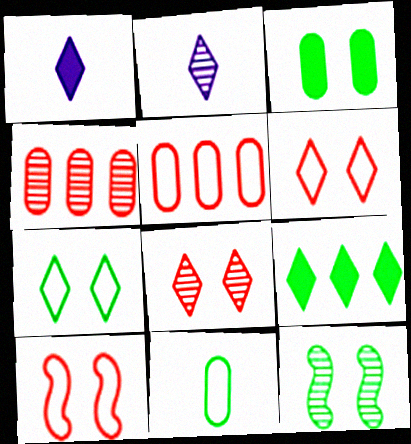[[1, 5, 12], 
[2, 4, 12], 
[2, 6, 9], 
[3, 7, 12], 
[9, 11, 12]]